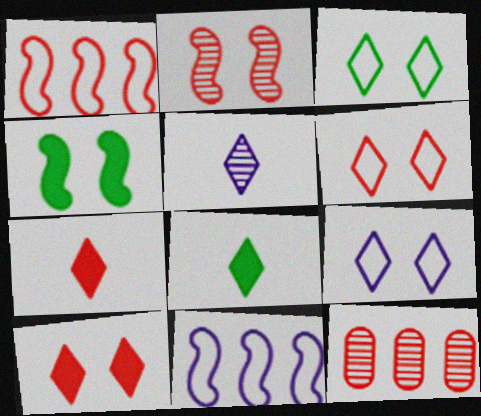[[3, 6, 9]]